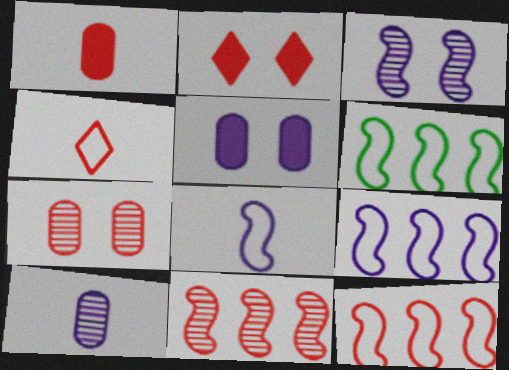[[2, 6, 10], 
[6, 9, 12]]